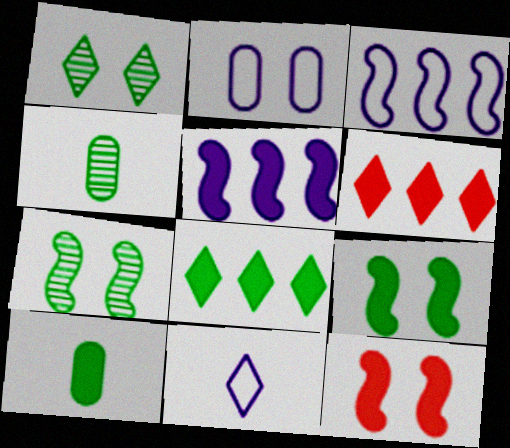[[1, 2, 12], 
[1, 6, 11], 
[2, 3, 11], 
[8, 9, 10]]